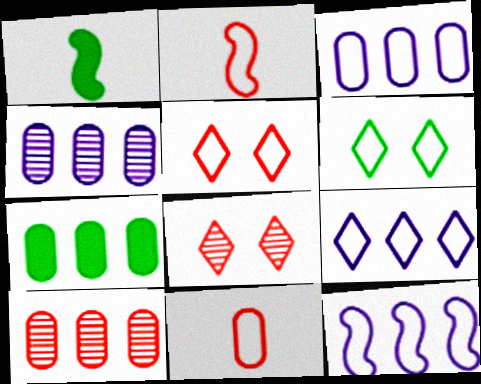[[1, 3, 8], 
[1, 4, 5], 
[2, 3, 6], 
[3, 7, 10], 
[3, 9, 12], 
[6, 11, 12]]